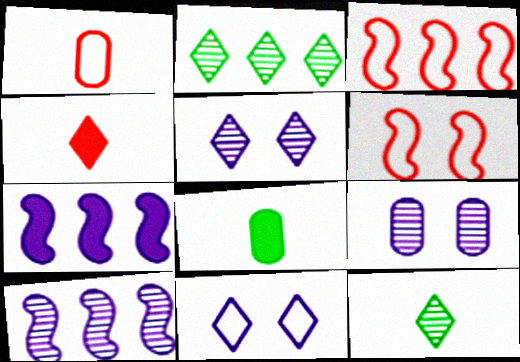[[2, 4, 11], 
[3, 5, 8]]